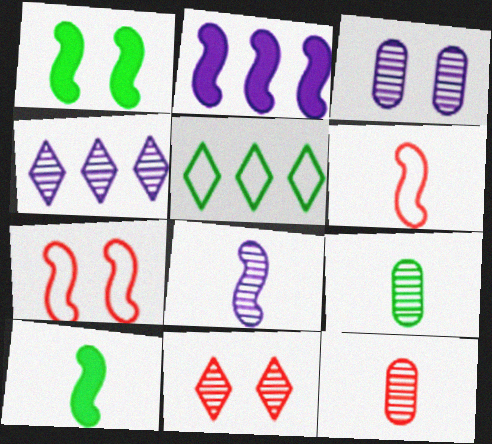[[1, 5, 9], 
[3, 4, 8], 
[6, 8, 10]]